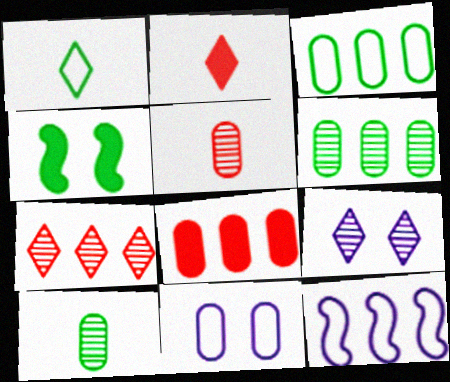[[1, 4, 6], 
[8, 10, 11]]